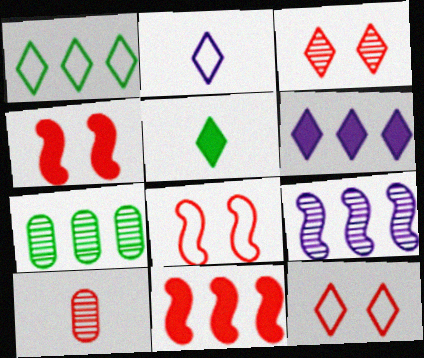[[1, 2, 12], 
[2, 4, 7], 
[10, 11, 12]]